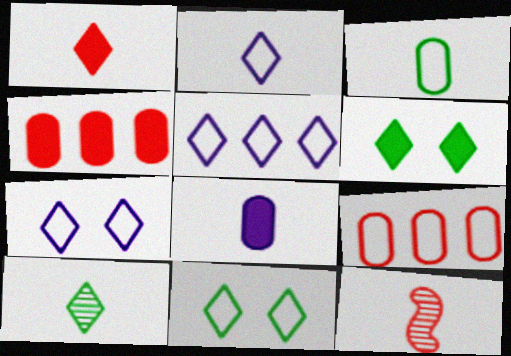[[1, 2, 10], 
[2, 5, 7]]